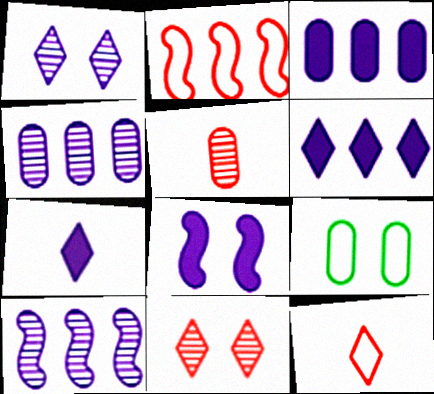[[3, 5, 9], 
[3, 7, 8], 
[8, 9, 11]]